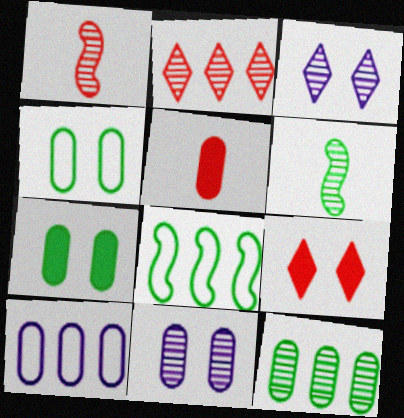[[1, 3, 12], 
[2, 6, 11], 
[3, 5, 8], 
[6, 9, 10]]